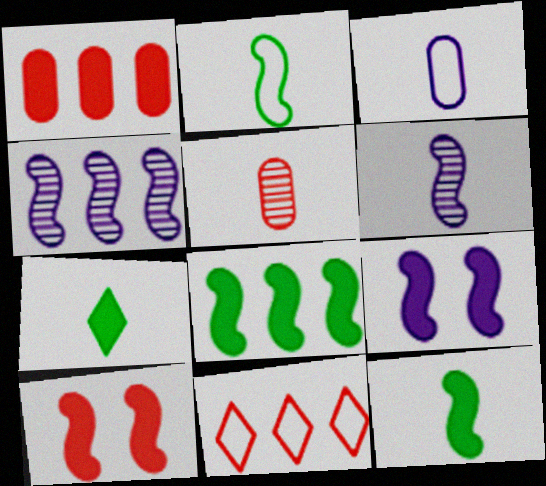[[1, 7, 9], 
[2, 4, 10], 
[5, 10, 11]]